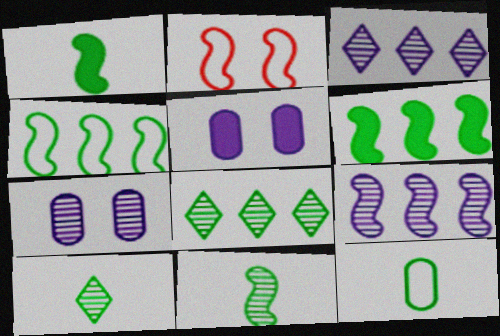[[1, 2, 9], 
[1, 10, 12]]